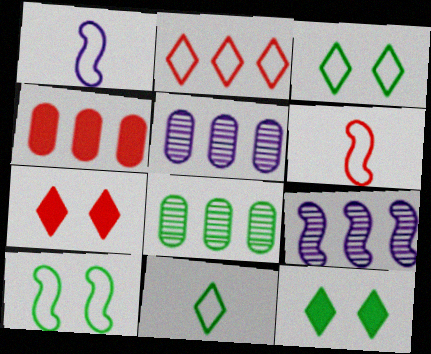[[1, 7, 8], 
[5, 6, 12]]